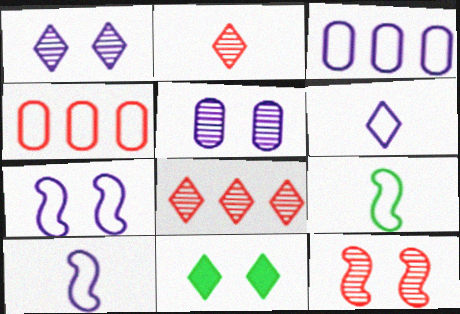[[3, 6, 7], 
[6, 8, 11]]